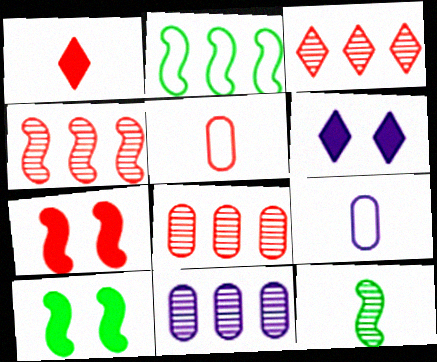[[1, 9, 12], 
[2, 10, 12], 
[3, 4, 8], 
[3, 5, 7], 
[3, 9, 10]]